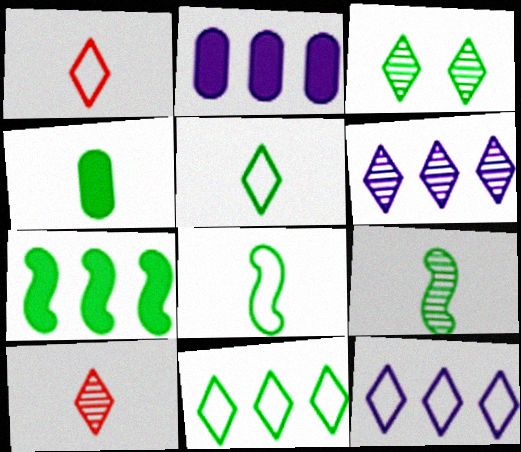[[3, 6, 10], 
[4, 5, 9]]